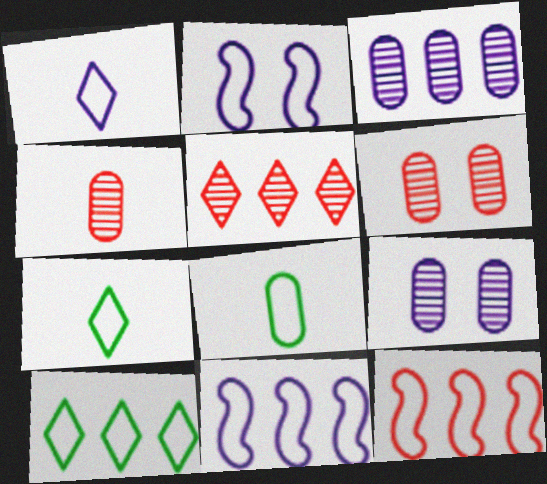[]